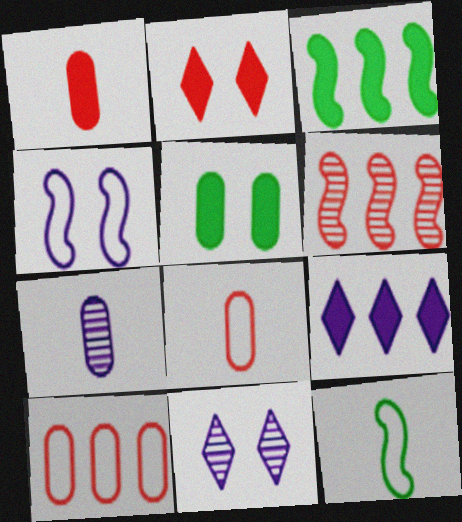[[2, 6, 8], 
[3, 8, 11], 
[4, 7, 9], 
[5, 7, 10]]